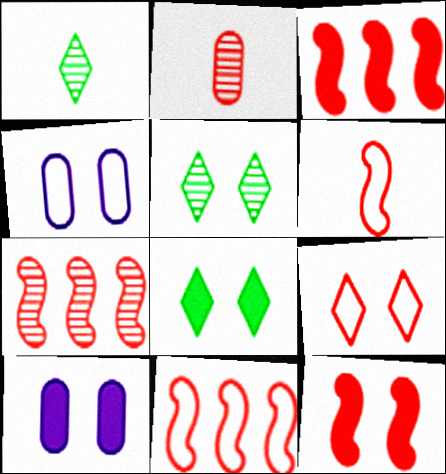[[1, 3, 4], 
[1, 10, 11], 
[2, 3, 9], 
[3, 7, 11], 
[4, 5, 12], 
[6, 7, 12], 
[8, 10, 12]]